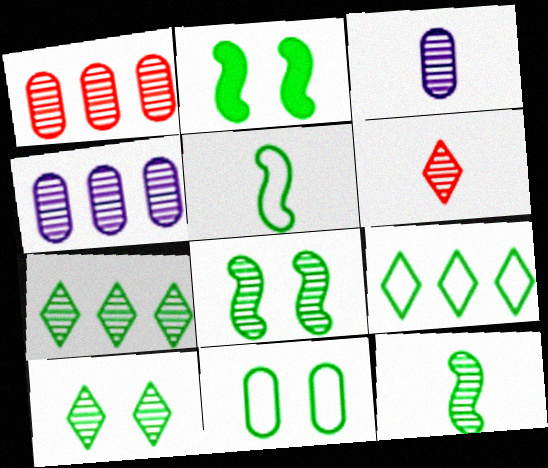[[2, 10, 11], 
[3, 6, 12], 
[4, 6, 8], 
[5, 9, 11]]